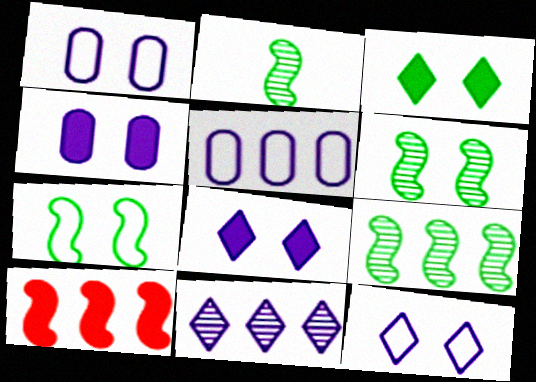[[2, 6, 9]]